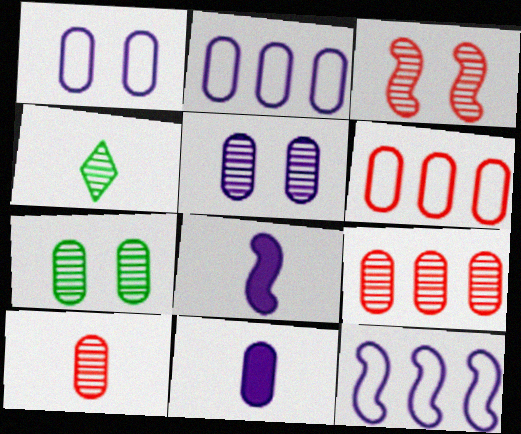[[2, 5, 11], 
[6, 7, 11]]